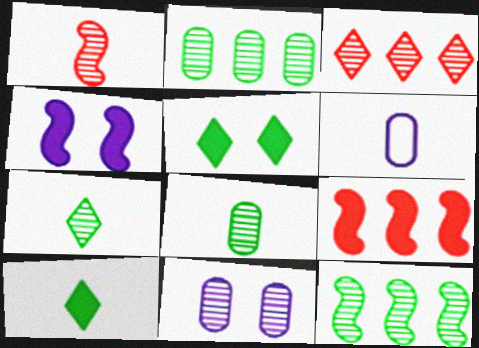[[1, 6, 10]]